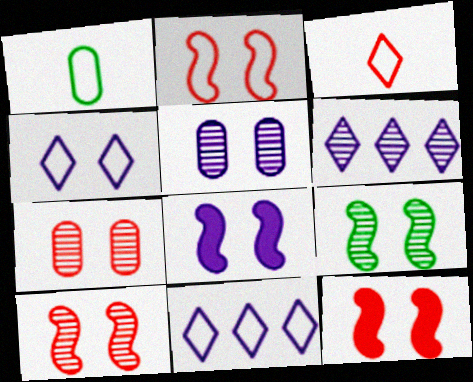[[1, 2, 11], 
[1, 6, 12], 
[2, 8, 9], 
[2, 10, 12], 
[4, 5, 8]]